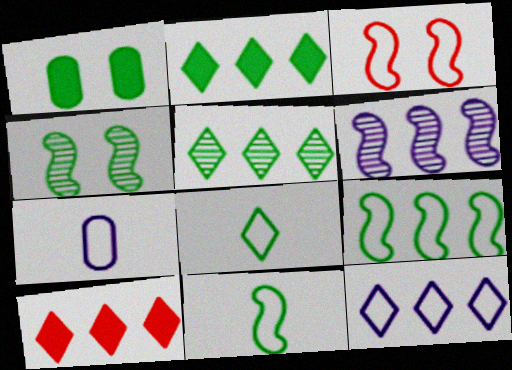[[1, 5, 11], 
[4, 7, 10], 
[5, 10, 12]]